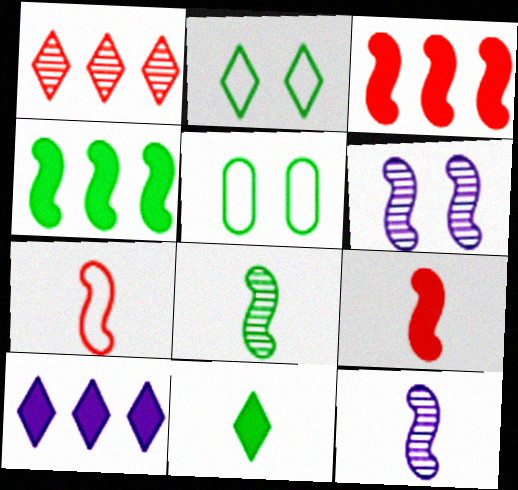[[4, 6, 7]]